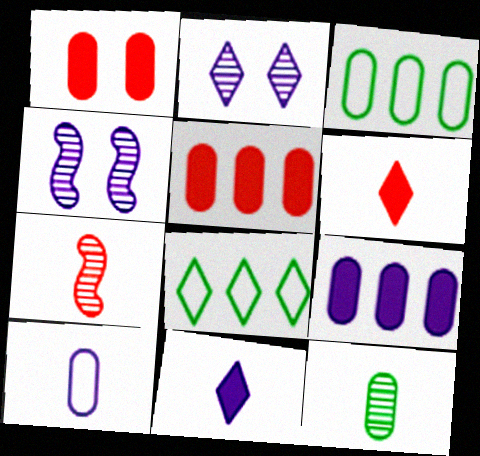[[2, 6, 8], 
[3, 4, 6]]